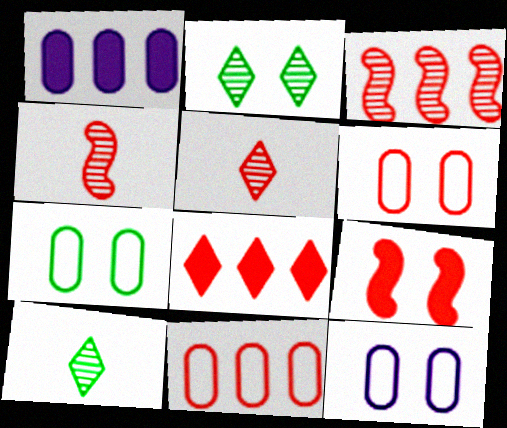[[2, 9, 12], 
[3, 8, 11], 
[4, 6, 8], 
[5, 9, 11], 
[6, 7, 12]]